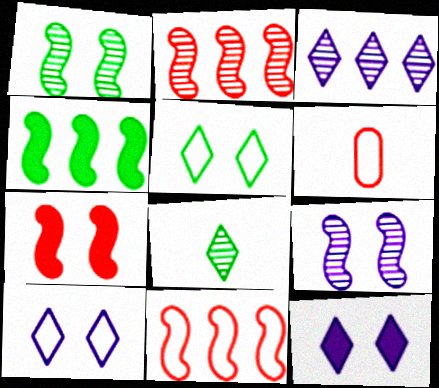[]